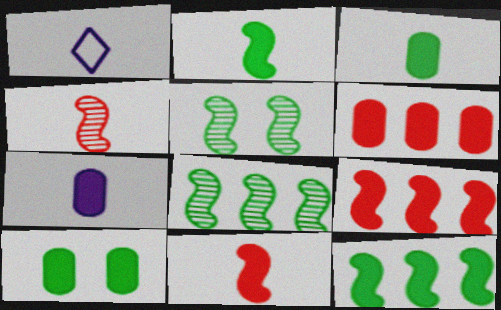[[1, 3, 4], 
[1, 5, 6], 
[6, 7, 10]]